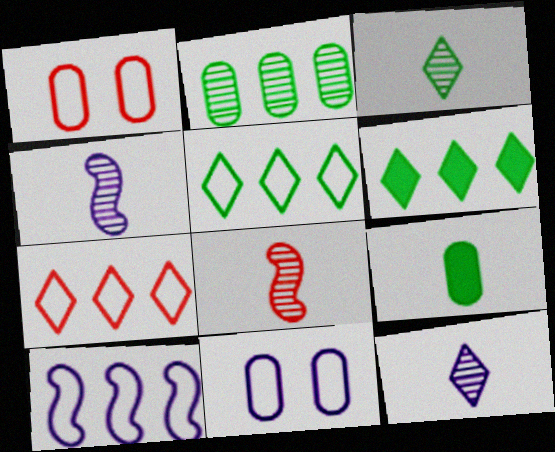[[1, 4, 6], 
[6, 8, 11]]